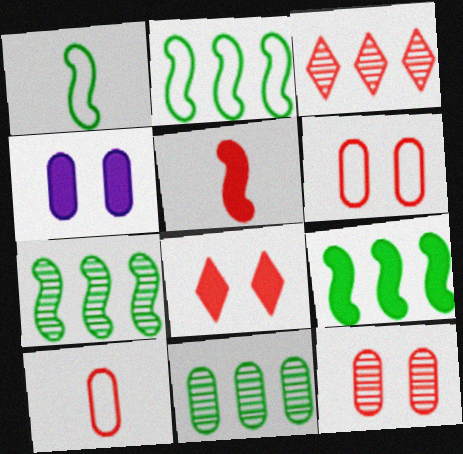[[1, 3, 4], 
[2, 7, 9], 
[3, 5, 6], 
[4, 10, 11]]